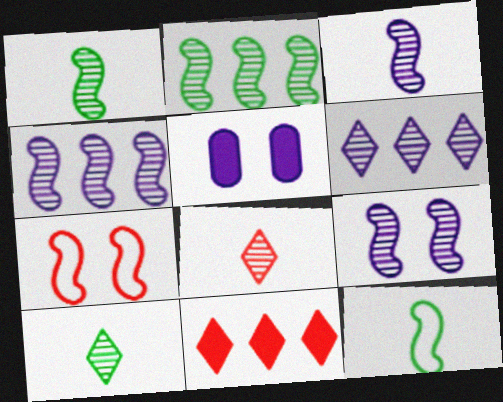[[3, 4, 9]]